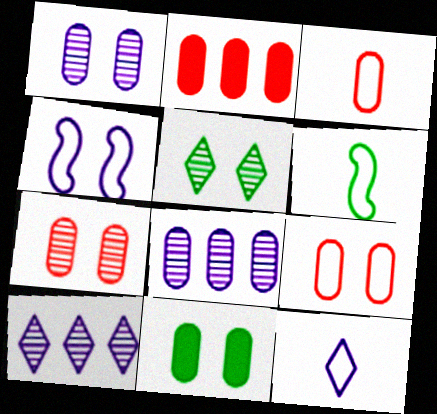[[1, 9, 11], 
[2, 3, 7], 
[3, 6, 12], 
[3, 8, 11]]